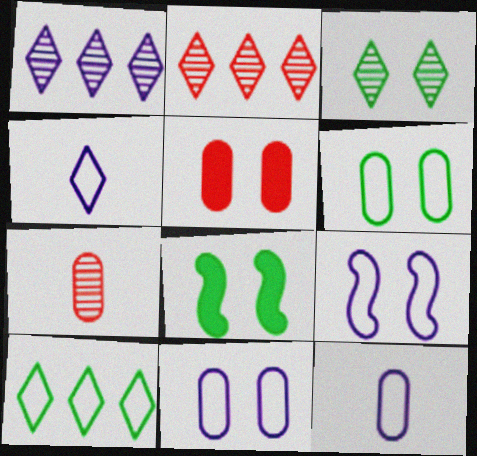[[2, 8, 12], 
[3, 5, 9], 
[3, 6, 8]]